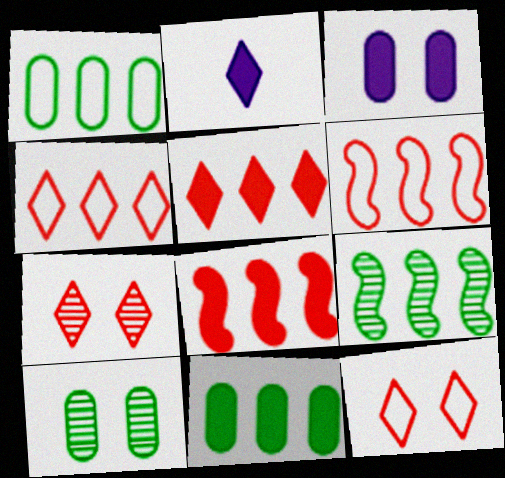[[2, 6, 10]]